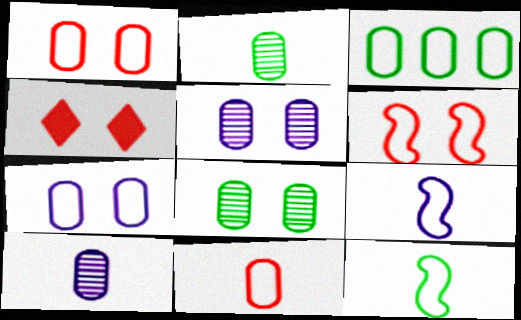[[3, 7, 11]]